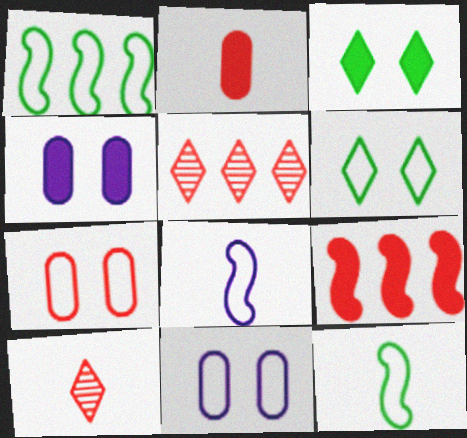[[1, 4, 10], 
[4, 5, 12], 
[7, 9, 10]]